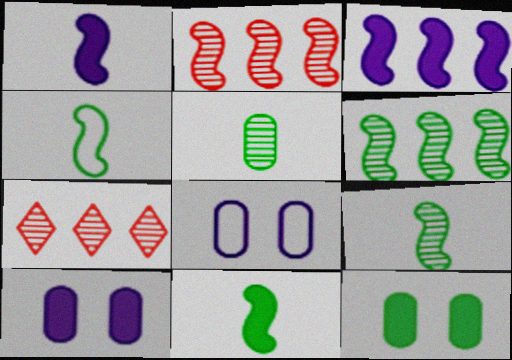[[4, 7, 10], 
[4, 9, 11], 
[7, 8, 11]]